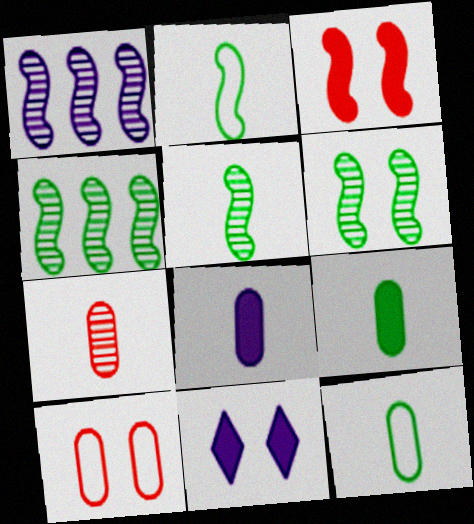[[1, 2, 3], 
[4, 5, 6], 
[6, 10, 11], 
[7, 8, 12]]